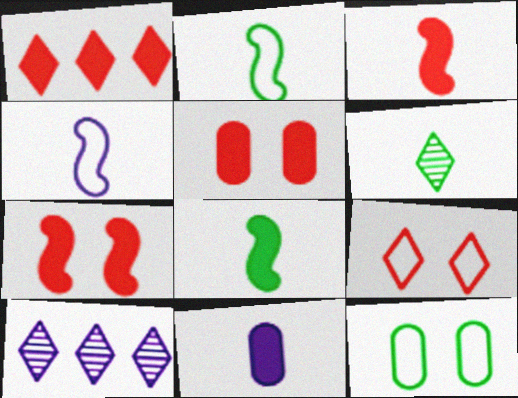[[1, 3, 5], 
[2, 5, 10], 
[3, 10, 12]]